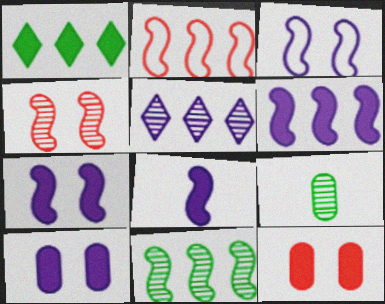[[1, 8, 12], 
[2, 6, 11], 
[4, 5, 9], 
[6, 7, 8]]